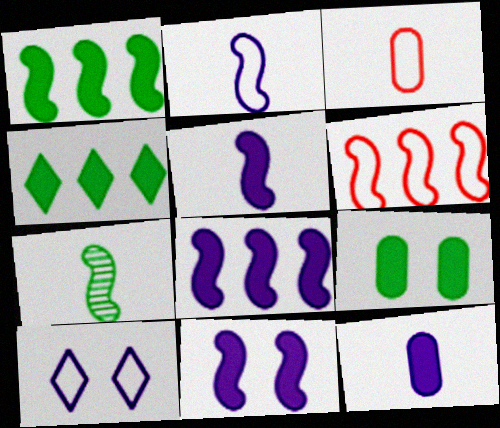[[5, 8, 11], 
[6, 7, 11]]